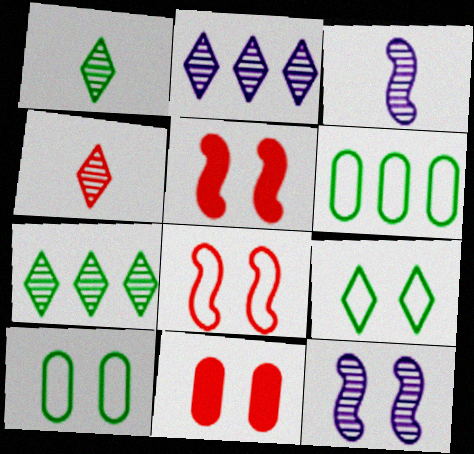[[9, 11, 12]]